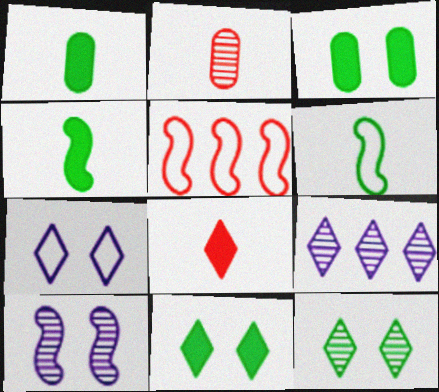[[4, 5, 10]]